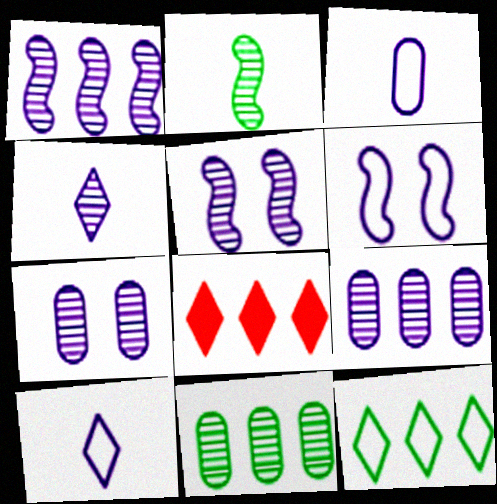[[1, 4, 7], 
[4, 5, 9]]